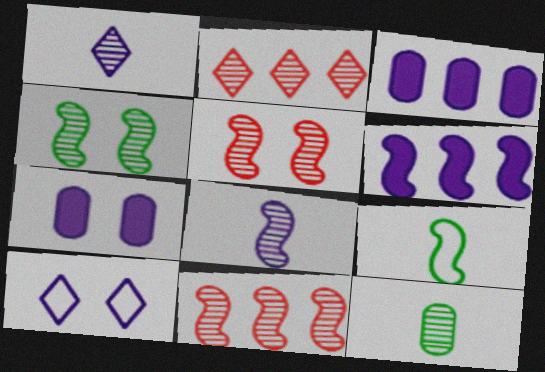[[2, 7, 9], 
[3, 8, 10], 
[4, 8, 11], 
[5, 6, 9]]